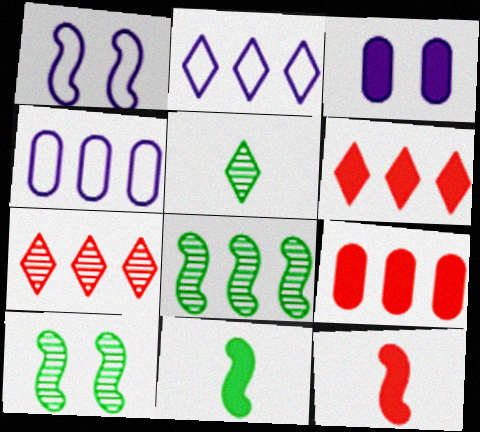[[1, 5, 9], 
[1, 8, 12], 
[2, 8, 9], 
[3, 6, 11], 
[4, 6, 8]]